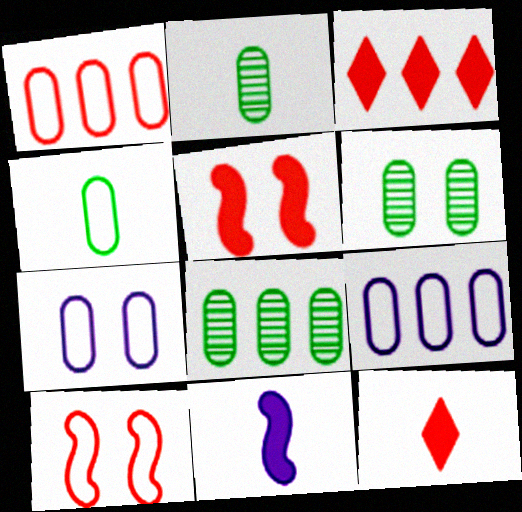[[1, 4, 7], 
[2, 6, 8]]